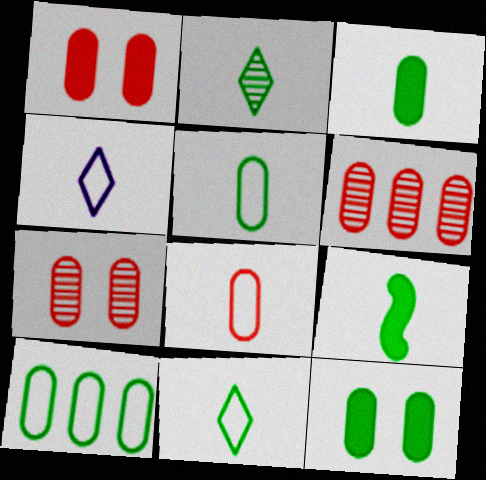[[1, 6, 8], 
[2, 5, 9]]